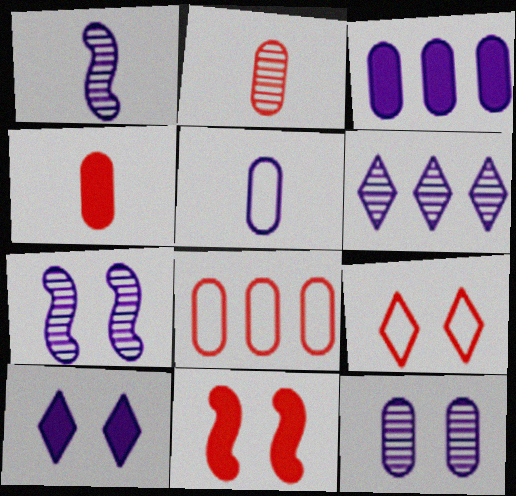[[1, 6, 12], 
[3, 5, 12]]